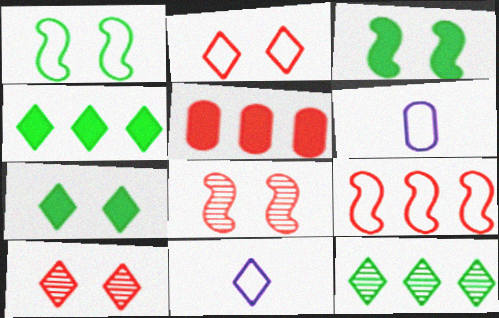[[4, 6, 8], 
[4, 10, 11]]